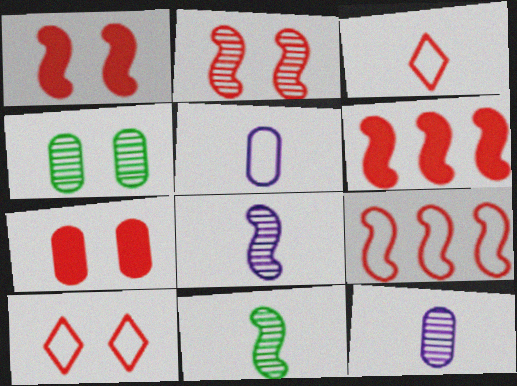[[2, 7, 10]]